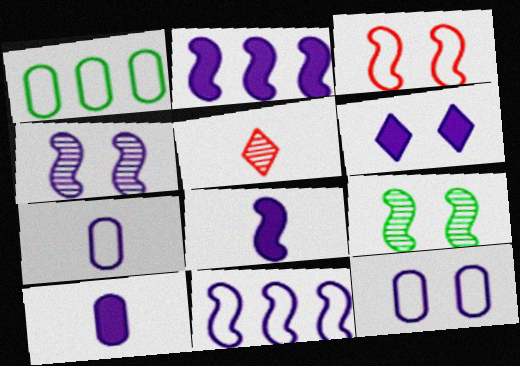[[2, 6, 10], 
[4, 6, 12], 
[4, 8, 11]]